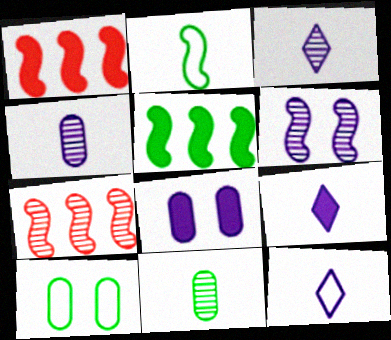[[1, 2, 6], 
[1, 3, 10], 
[3, 9, 12], 
[7, 9, 10]]